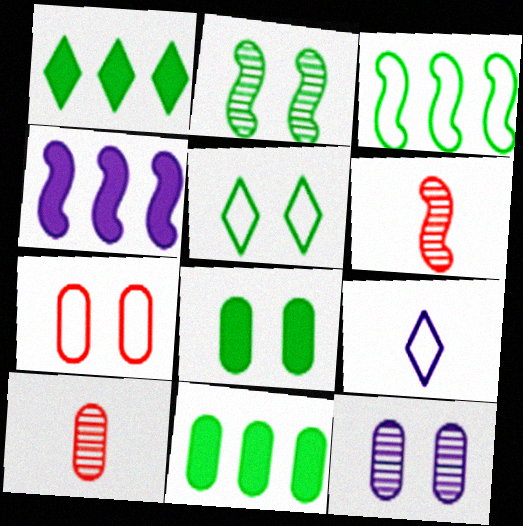[[2, 5, 8], 
[3, 7, 9], 
[4, 5, 10], 
[4, 9, 12], 
[7, 8, 12]]